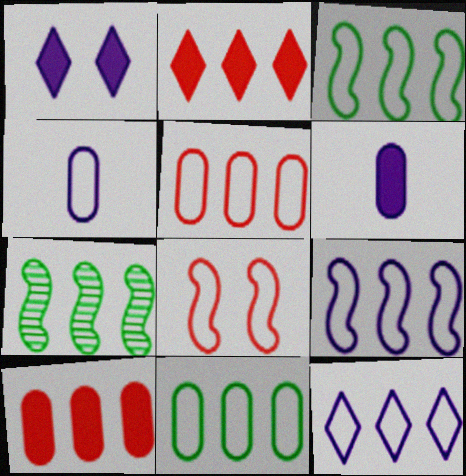[[3, 5, 12], 
[7, 10, 12]]